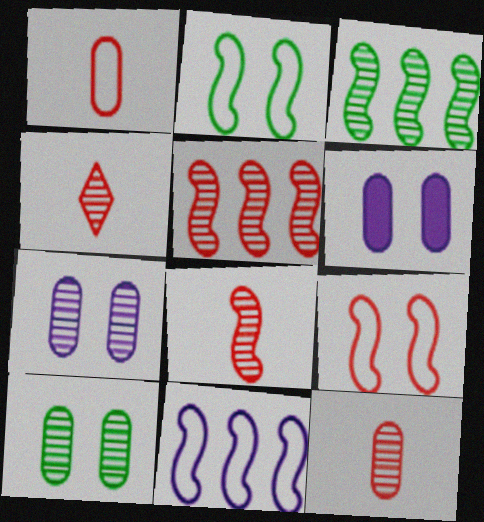[[3, 4, 7], 
[4, 8, 12]]